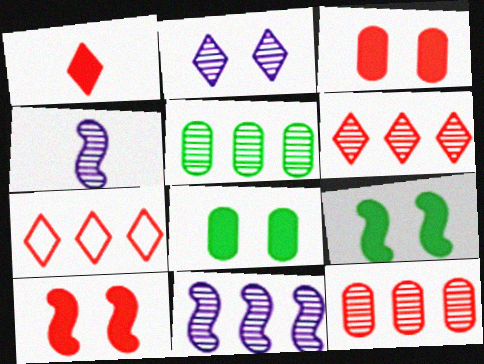[[4, 7, 8], 
[5, 6, 11]]